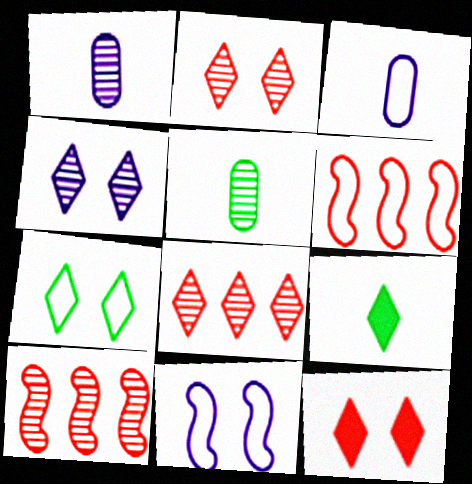[[3, 6, 7], 
[4, 5, 10], 
[4, 7, 12]]